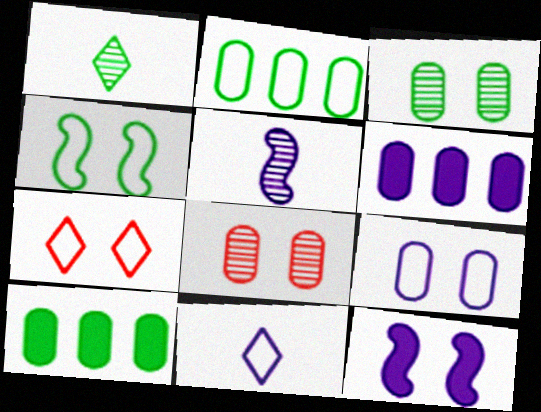[[1, 4, 10], 
[3, 7, 12], 
[4, 7, 9], 
[5, 7, 10]]